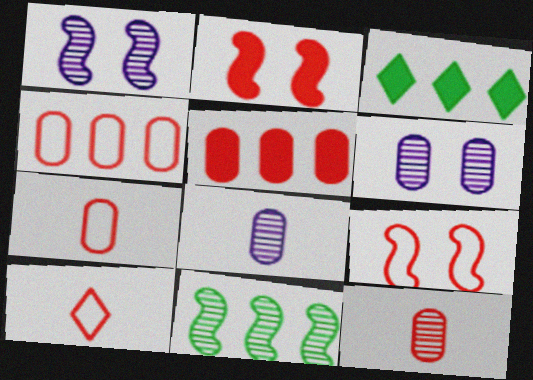[[1, 3, 7], 
[3, 8, 9], 
[4, 9, 10]]